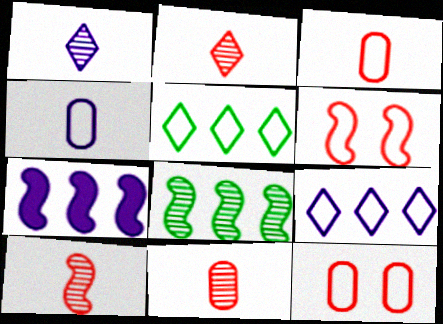[[2, 10, 11], 
[4, 5, 6]]